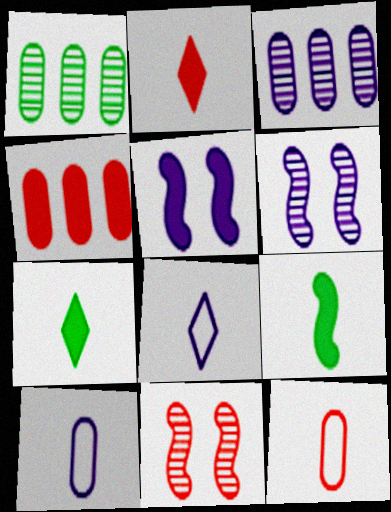[[3, 5, 8], 
[4, 5, 7]]